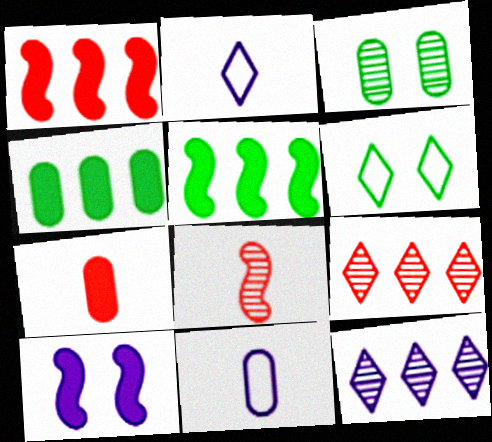[[1, 2, 3], 
[3, 8, 12], 
[10, 11, 12]]